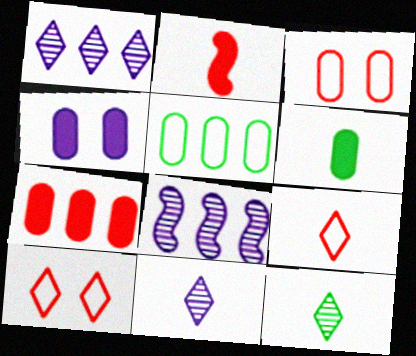[[4, 6, 7], 
[6, 8, 10]]